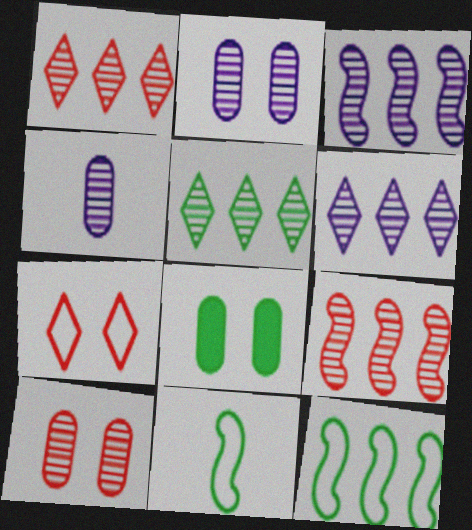[[1, 5, 6], 
[5, 8, 11]]